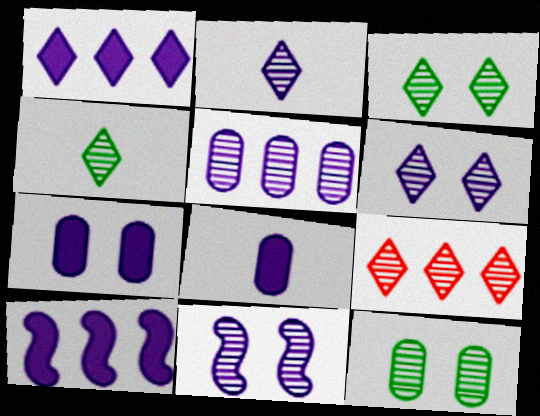[[2, 3, 9], 
[2, 5, 11], 
[4, 6, 9]]